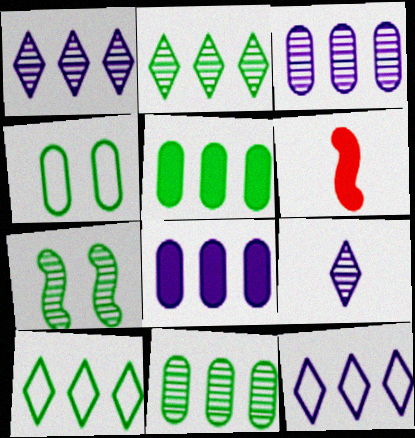[[1, 4, 6]]